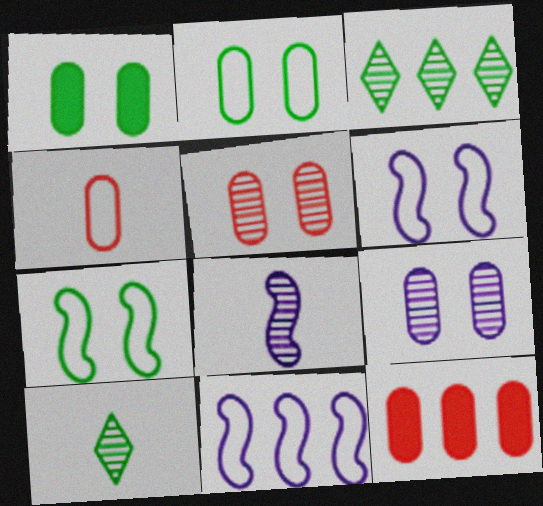[[3, 5, 8], 
[3, 11, 12], 
[4, 5, 12], 
[6, 10, 12]]